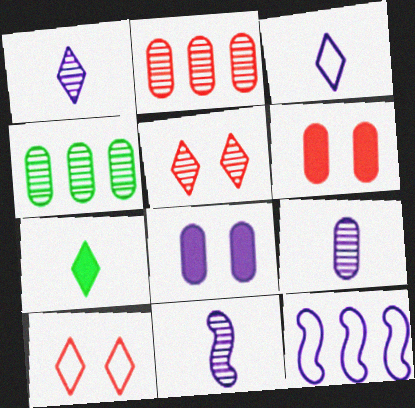[[1, 8, 12], 
[1, 9, 11], 
[4, 5, 11]]